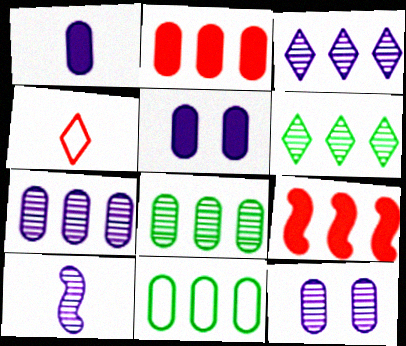[[2, 7, 11], 
[3, 9, 11], 
[3, 10, 12]]